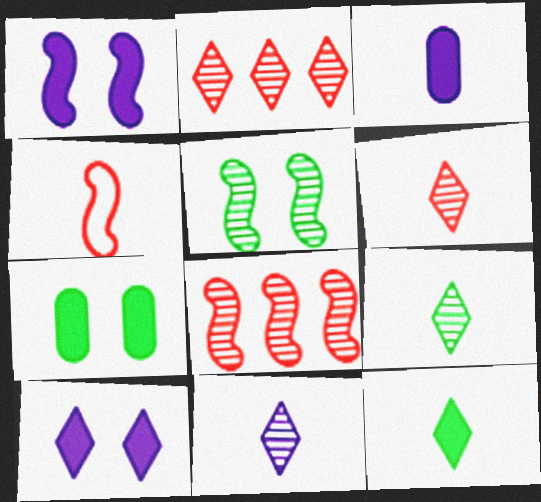[[3, 4, 9], 
[6, 9, 11]]